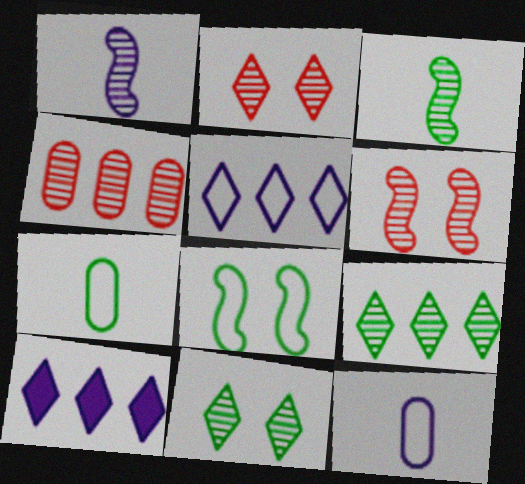[[1, 4, 11], 
[6, 7, 10]]